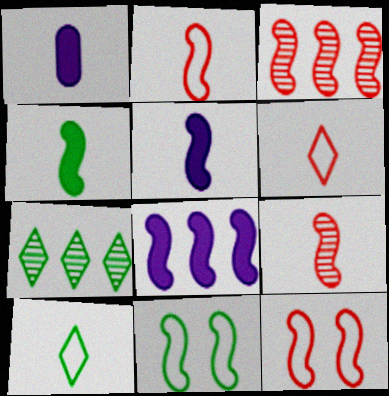[[1, 7, 12], 
[1, 9, 10], 
[3, 5, 11], 
[8, 9, 11]]